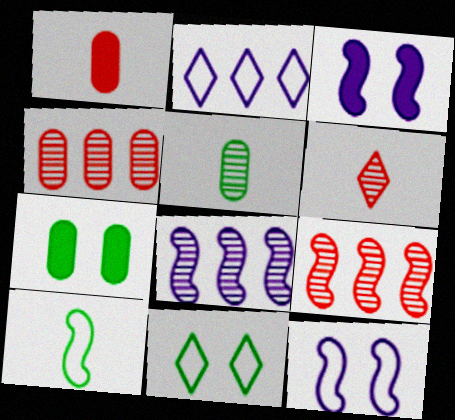[[1, 8, 11], 
[3, 9, 10]]